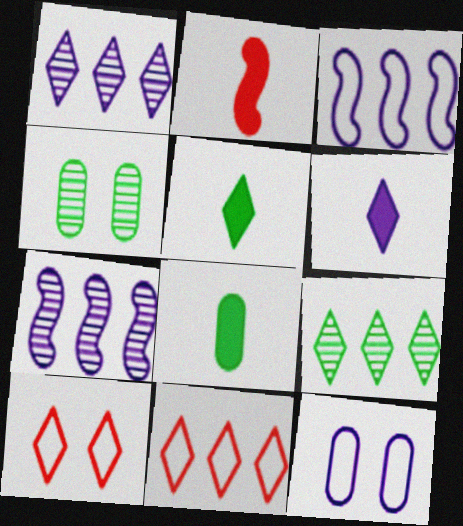[[1, 5, 10], 
[2, 6, 8], 
[2, 9, 12], 
[6, 7, 12], 
[6, 9, 10], 
[7, 8, 10]]